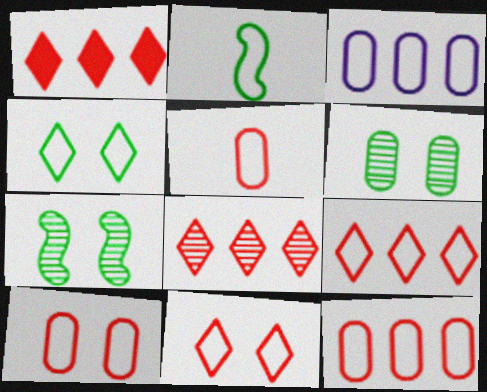[[1, 8, 9], 
[2, 3, 11], 
[5, 10, 12]]